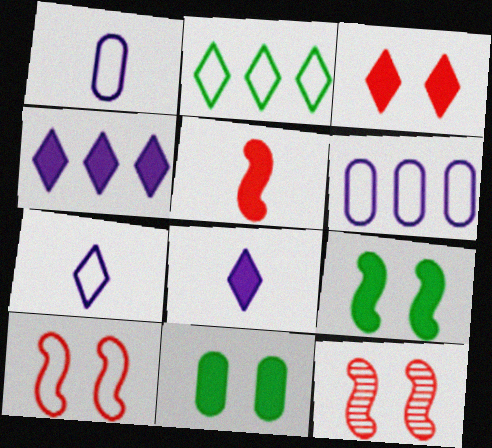[[1, 2, 10], 
[4, 5, 11]]